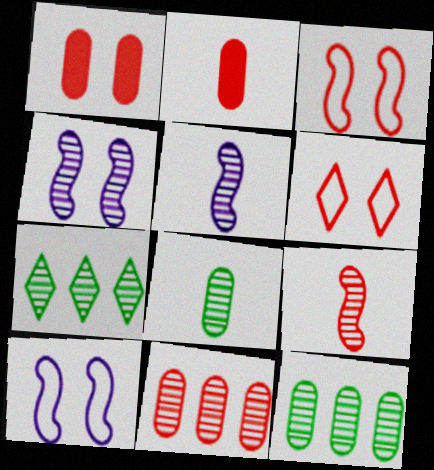[[2, 7, 10]]